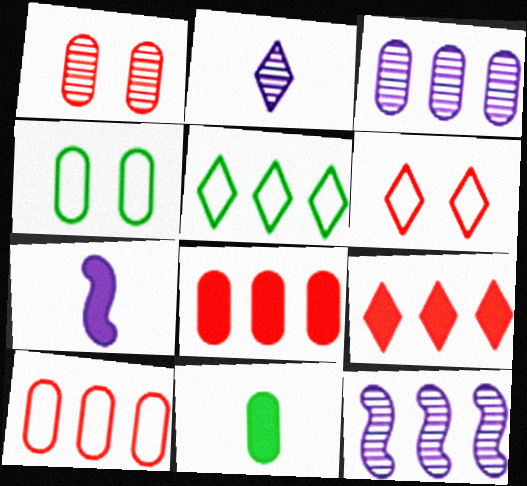[[1, 5, 7], 
[5, 8, 12], 
[6, 11, 12]]